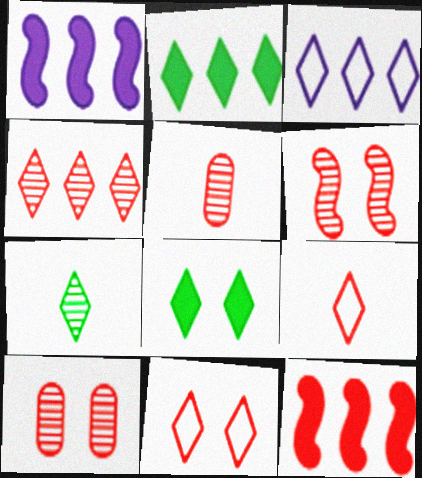[[2, 3, 4], 
[4, 5, 6], 
[5, 11, 12], 
[9, 10, 12]]